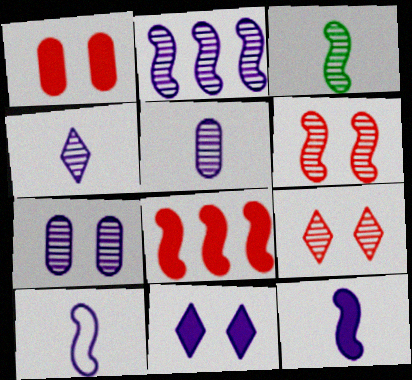[[2, 3, 6], 
[2, 4, 7]]